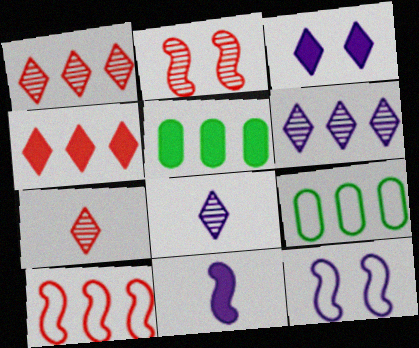[[5, 6, 10], 
[5, 7, 12]]